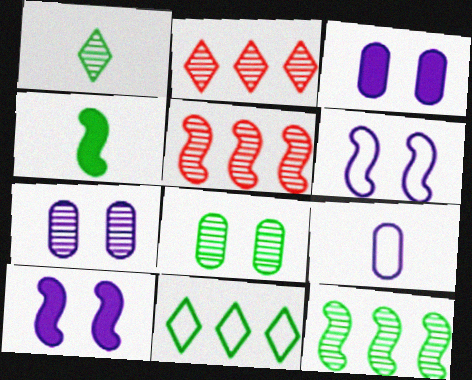[[1, 5, 7], 
[1, 8, 12], 
[4, 5, 6], 
[4, 8, 11]]